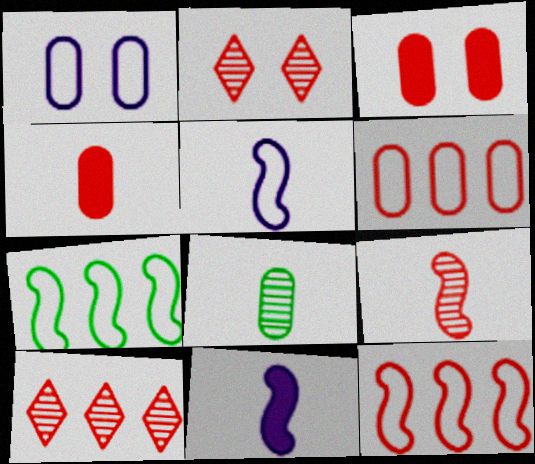[[2, 4, 12]]